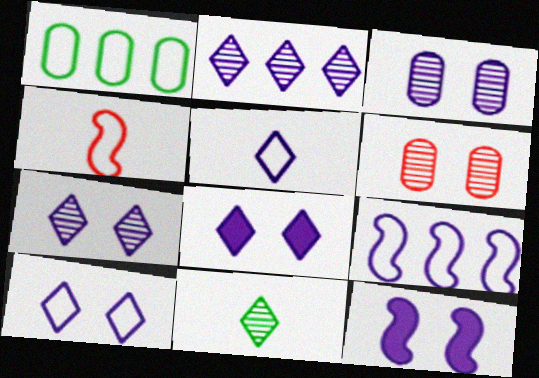[[1, 4, 10], 
[2, 5, 8], 
[3, 10, 12], 
[7, 8, 10]]